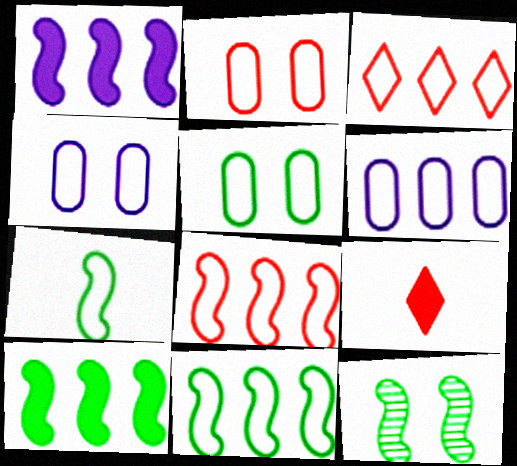[[2, 4, 5], 
[3, 4, 7], 
[3, 6, 11], 
[6, 9, 12], 
[7, 10, 12]]